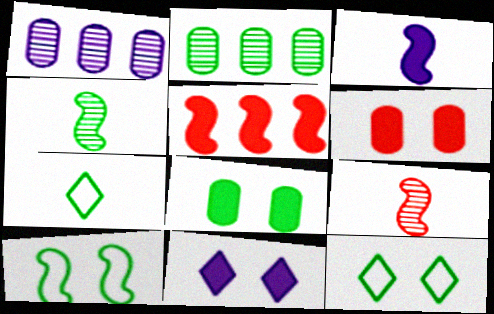[]